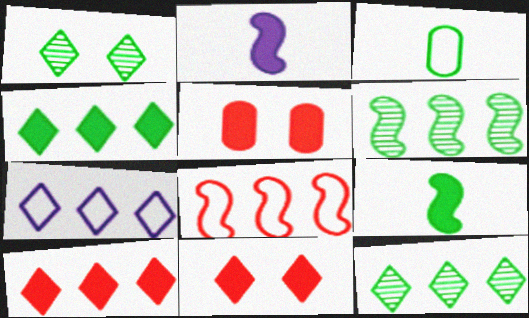[[2, 4, 5], 
[7, 10, 12]]